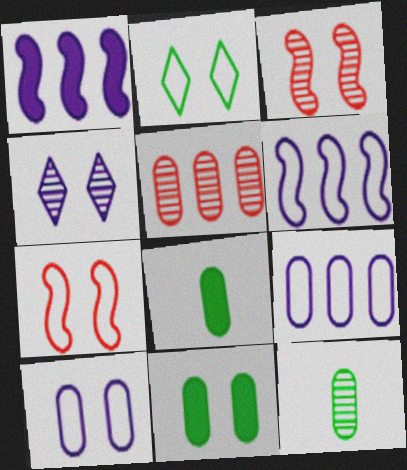[[2, 7, 10], 
[4, 7, 11], 
[5, 8, 10]]